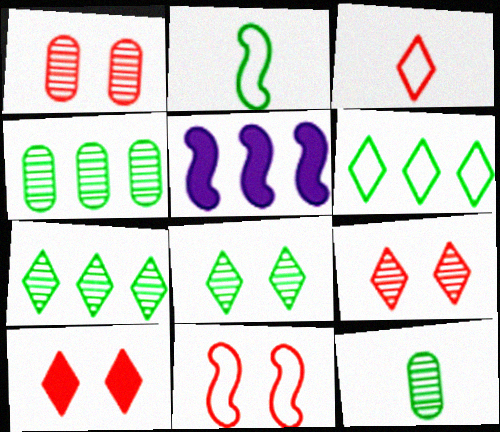[[1, 10, 11]]